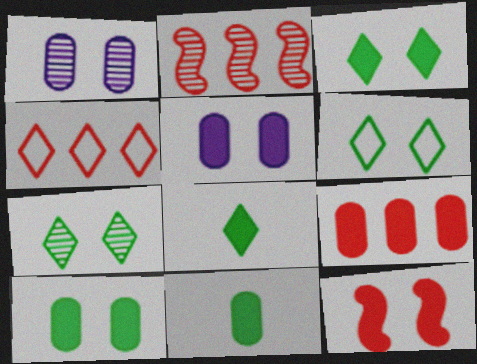[[1, 6, 12], 
[2, 4, 9], 
[3, 5, 12], 
[3, 6, 7], 
[5, 9, 11]]